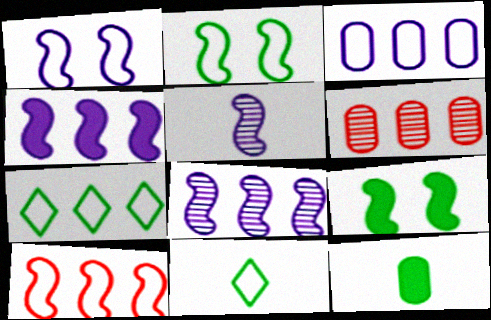[[1, 4, 5], 
[3, 7, 10], 
[4, 6, 7], 
[5, 9, 10]]